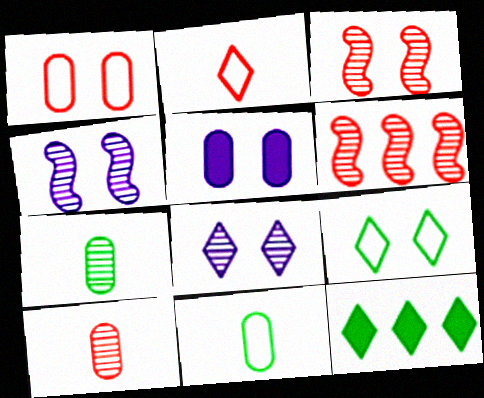[[2, 8, 12], 
[3, 5, 9], 
[6, 7, 8]]